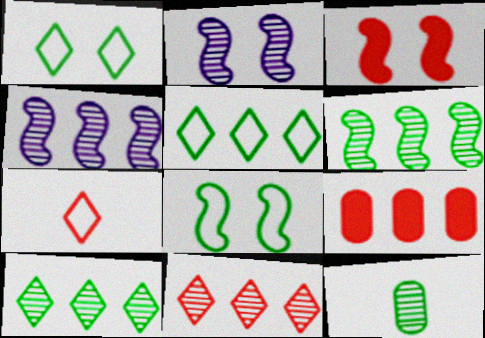[[2, 3, 8], 
[2, 11, 12], 
[4, 5, 9]]